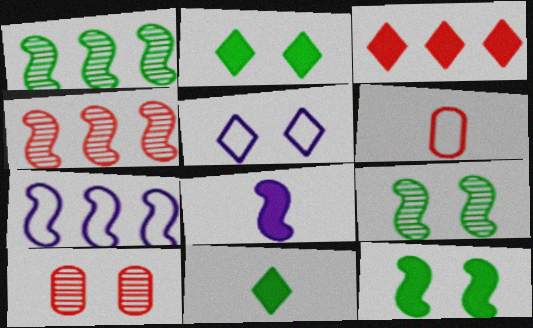[[5, 10, 12], 
[7, 10, 11]]